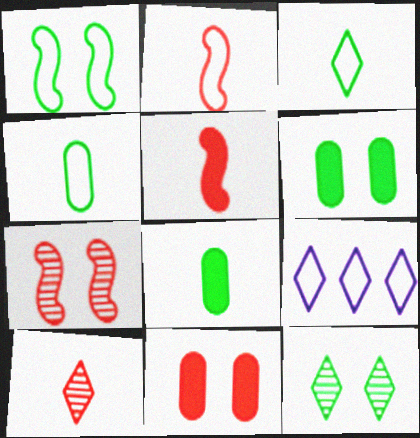[[1, 6, 12], 
[7, 8, 9]]